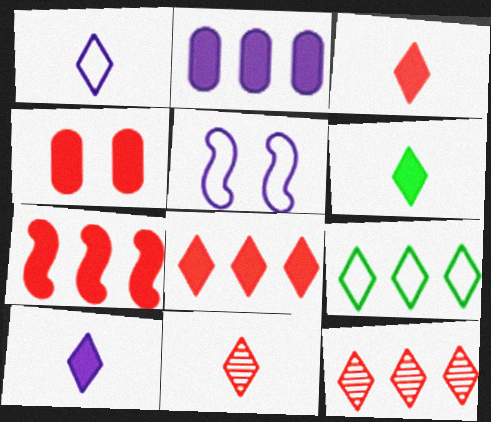[[1, 6, 11], 
[3, 4, 7], 
[3, 6, 10]]